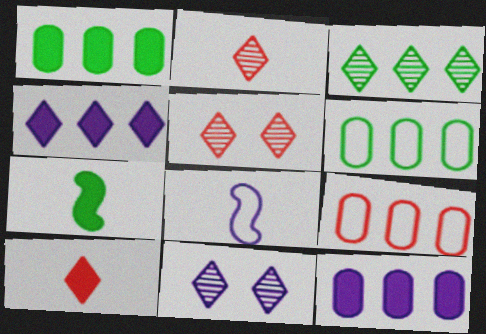[[1, 5, 8], 
[2, 3, 11], 
[7, 9, 11], 
[8, 11, 12]]